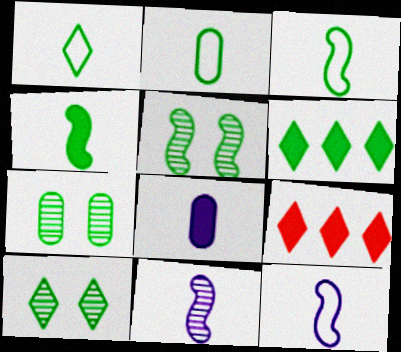[[1, 2, 3], 
[1, 6, 10], 
[2, 5, 6], 
[3, 6, 7], 
[5, 7, 10], 
[7, 9, 12]]